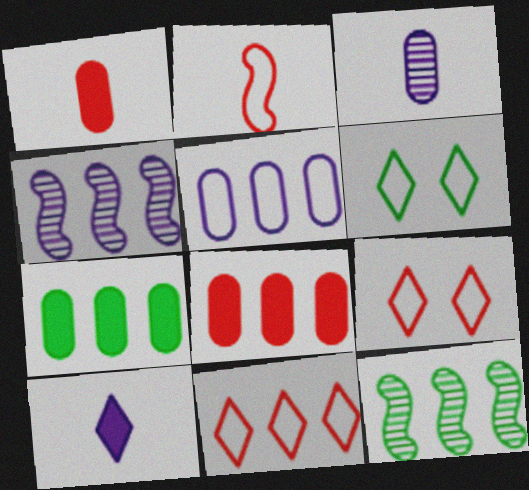[[1, 4, 6], 
[2, 5, 6], 
[4, 7, 11]]